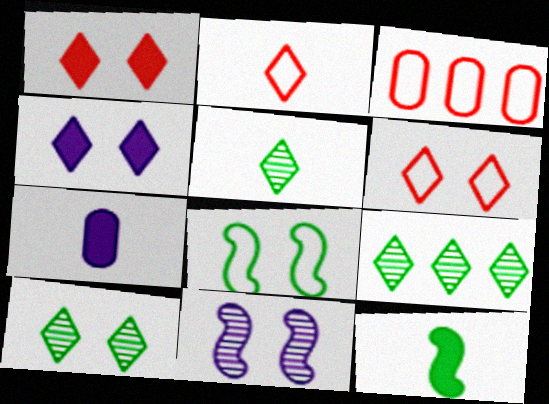[[2, 4, 9], 
[4, 6, 10], 
[5, 9, 10]]